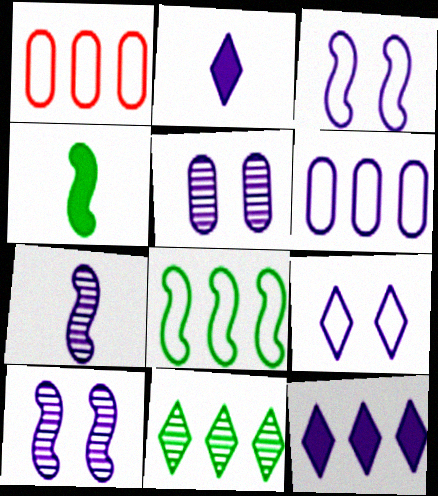[[2, 6, 10]]